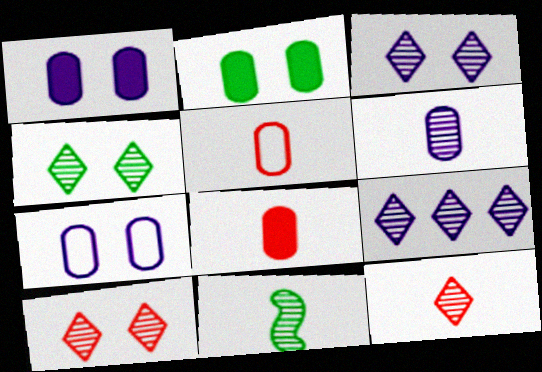[[3, 4, 10], 
[4, 9, 12], 
[6, 11, 12]]